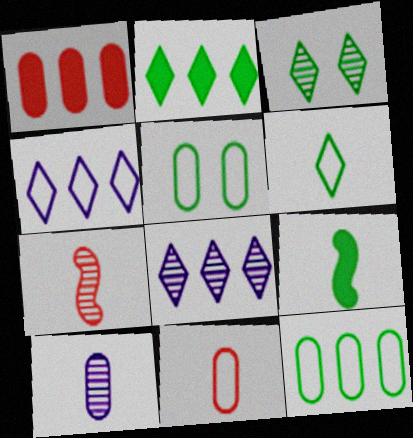[[1, 5, 10], 
[2, 3, 6], 
[3, 9, 12]]